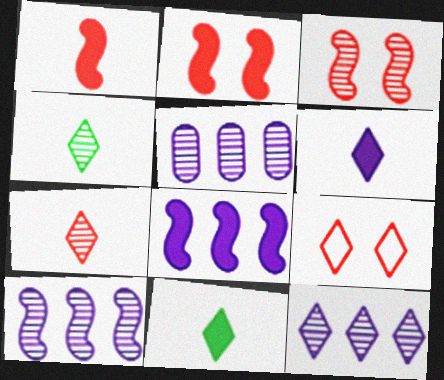[[3, 4, 5], 
[5, 10, 12], 
[9, 11, 12]]